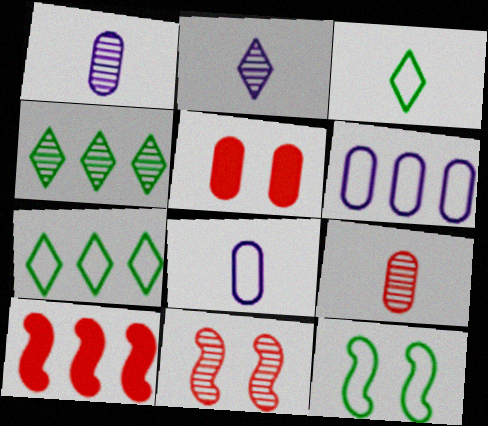[[1, 4, 11], 
[4, 6, 10]]